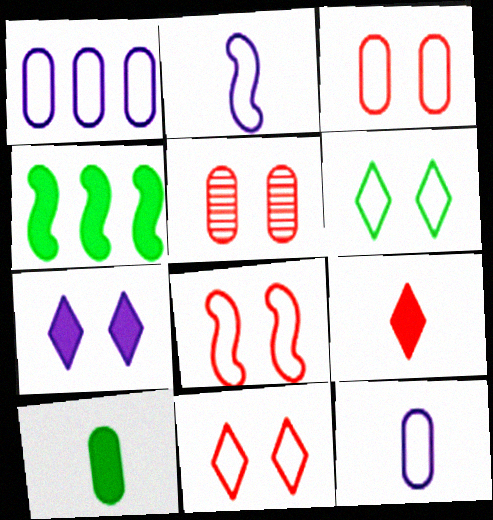[[1, 5, 10], 
[3, 8, 11]]